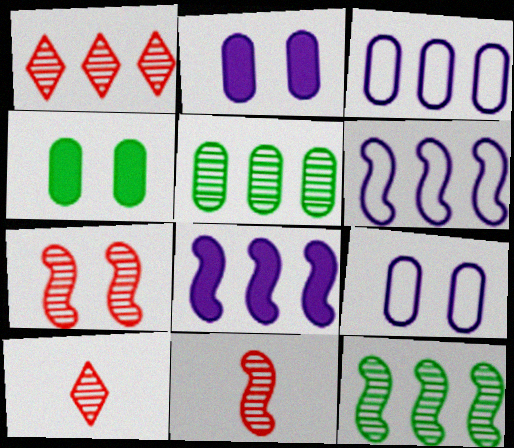[[4, 6, 10]]